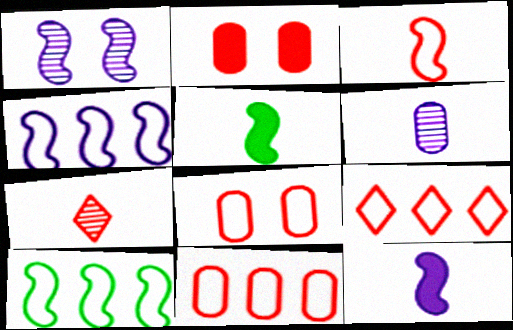[[1, 4, 12], 
[3, 8, 9]]